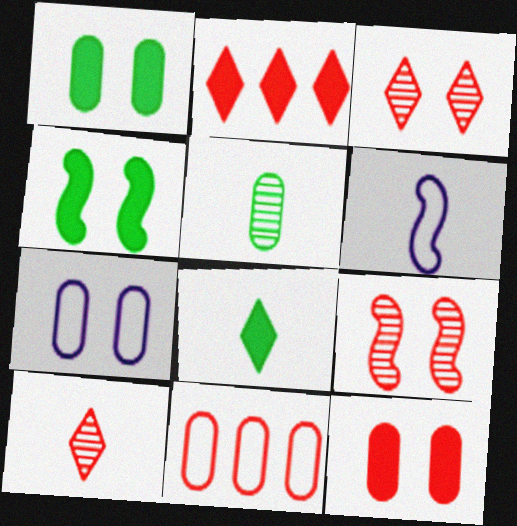[[3, 4, 7]]